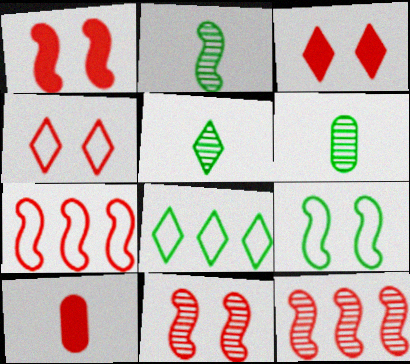[[2, 5, 6], 
[4, 10, 12]]